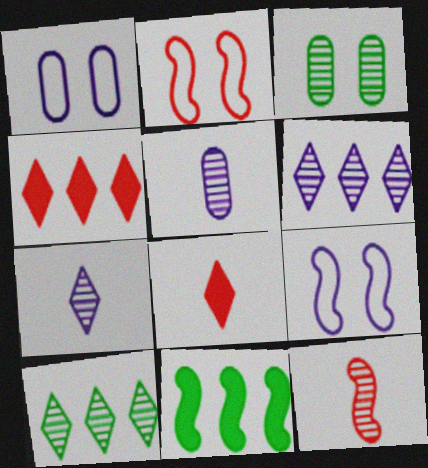[[3, 6, 12], 
[9, 11, 12]]